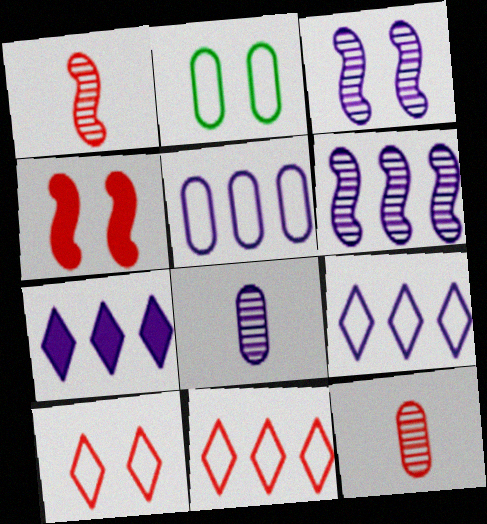[[1, 2, 7], 
[4, 11, 12], 
[5, 6, 7]]